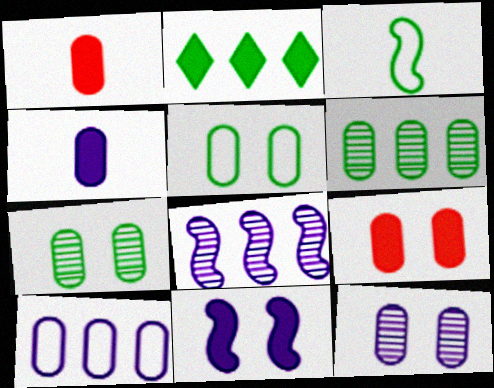[[1, 2, 11], 
[1, 7, 10], 
[2, 3, 7], 
[4, 10, 12], 
[5, 9, 12]]